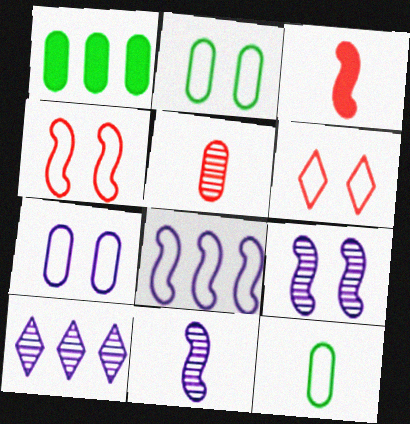[[1, 5, 7], 
[1, 6, 11], 
[2, 3, 10], 
[6, 8, 12]]